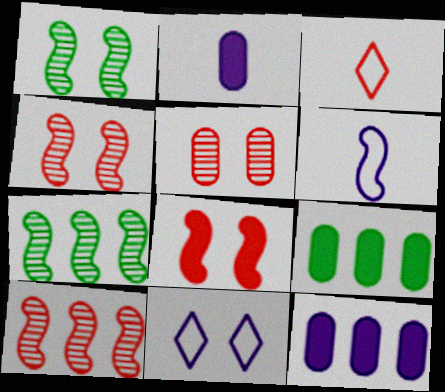[[1, 3, 12], 
[6, 7, 8]]